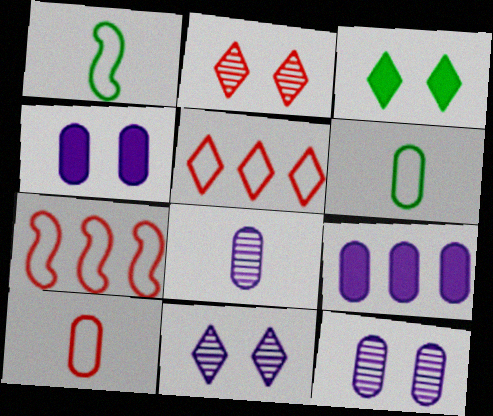[[1, 2, 9], 
[3, 7, 8]]